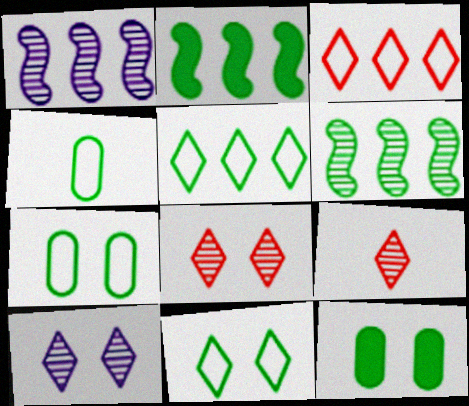[]